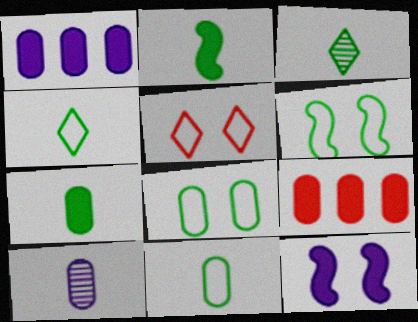[[2, 3, 11], 
[8, 9, 10]]